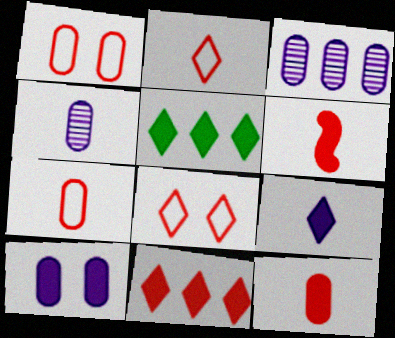[[5, 6, 10]]